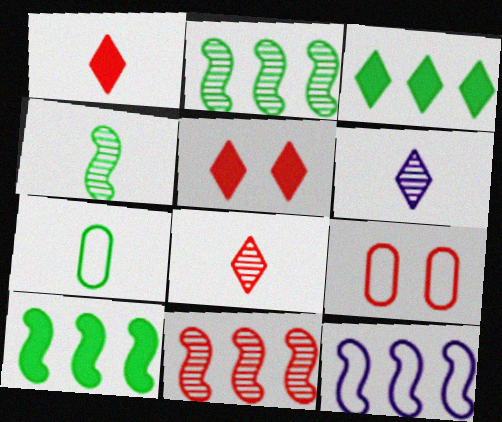[[1, 9, 11], 
[6, 9, 10], 
[10, 11, 12]]